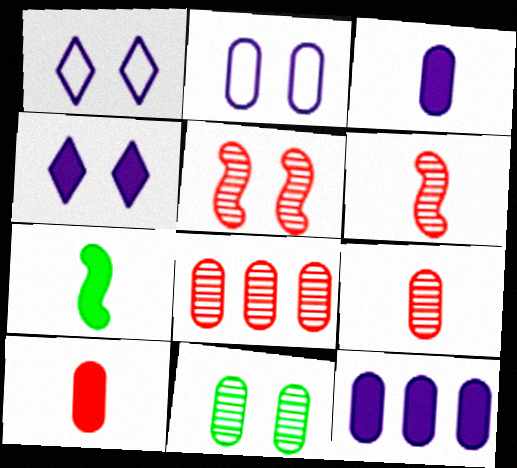[[1, 7, 8]]